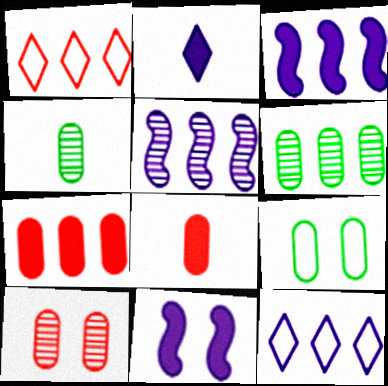[[1, 3, 6], 
[1, 4, 11]]